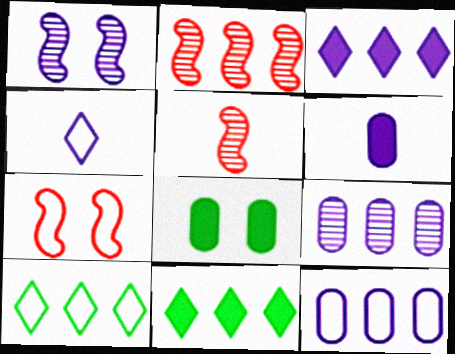[[2, 4, 8], 
[2, 11, 12]]